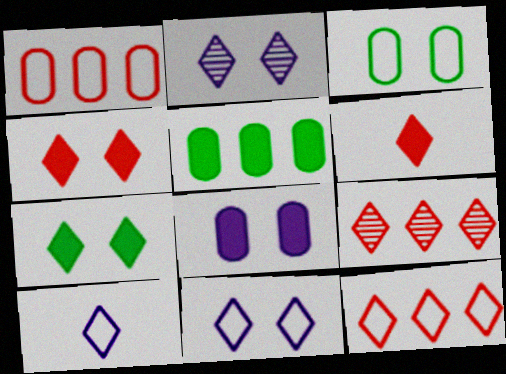[[7, 9, 10]]